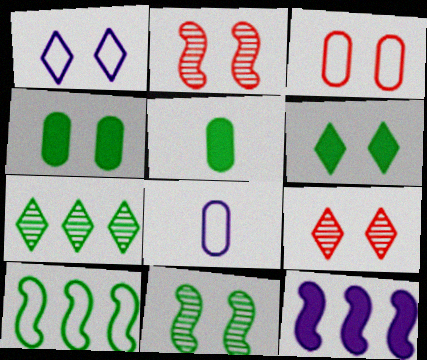[[1, 2, 4], 
[1, 6, 9]]